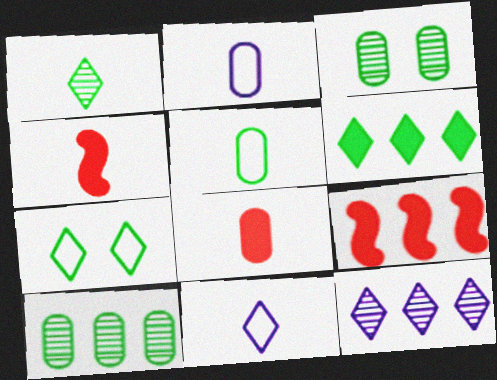[[1, 2, 4], 
[1, 6, 7], 
[3, 9, 11]]